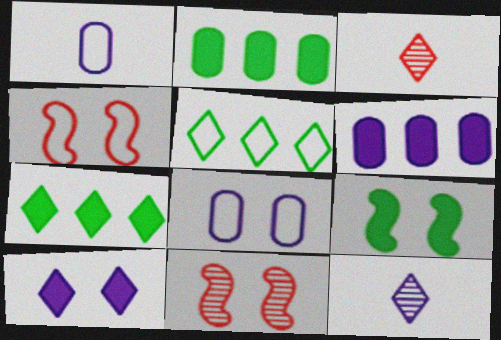[[1, 4, 5], 
[1, 7, 11], 
[2, 4, 12], 
[3, 5, 10]]